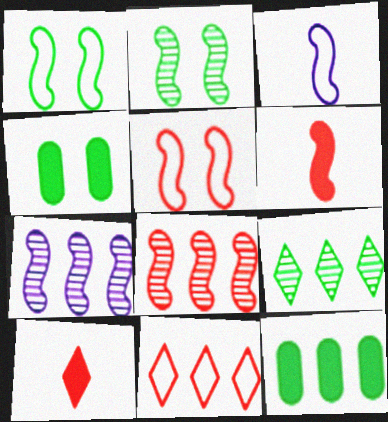[[1, 6, 7], 
[5, 6, 8], 
[7, 11, 12]]